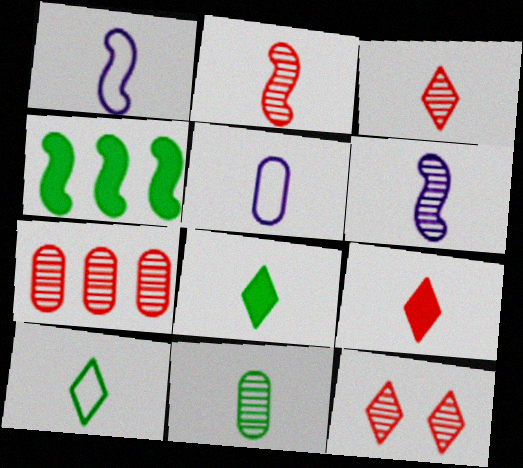[[1, 9, 11], 
[2, 5, 8], 
[2, 7, 12], 
[3, 6, 11], 
[4, 5, 12]]